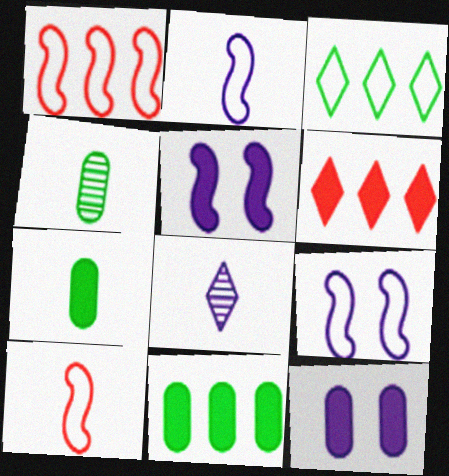[[4, 6, 9], 
[5, 6, 7], 
[7, 8, 10]]